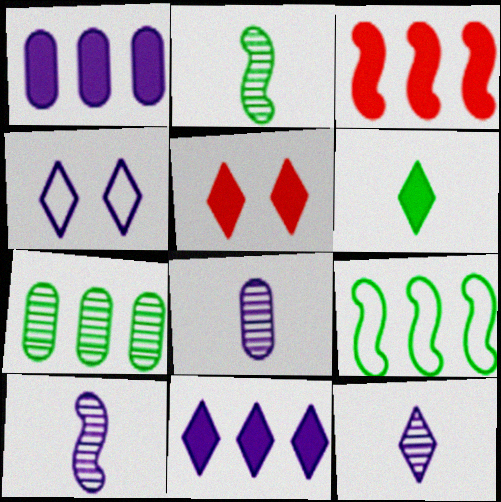[[1, 4, 10], 
[4, 11, 12], 
[5, 6, 11], 
[5, 8, 9], 
[8, 10, 12]]